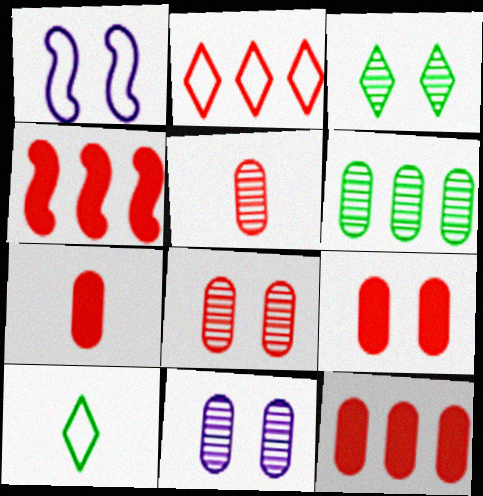[[1, 3, 9], 
[4, 10, 11], 
[5, 6, 11], 
[7, 9, 12]]